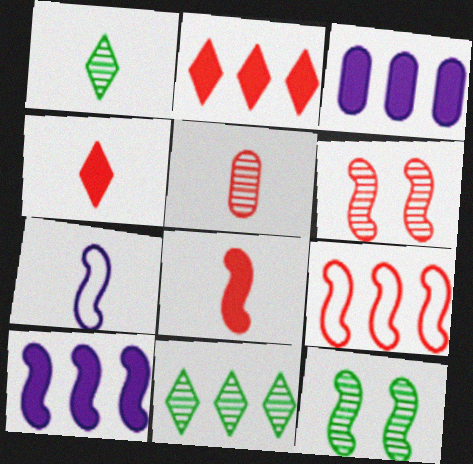[[3, 9, 11], 
[6, 8, 9]]